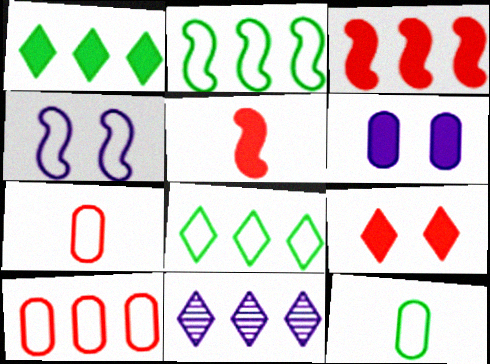[[1, 5, 6], 
[4, 7, 8]]